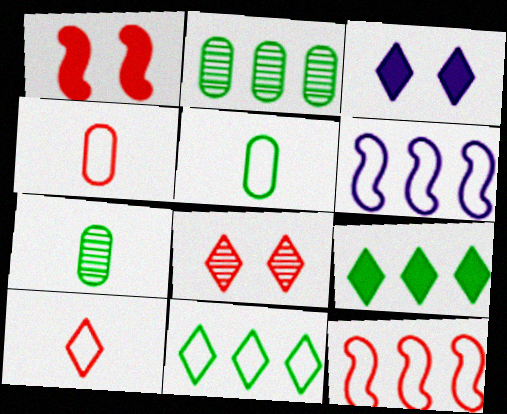[[3, 7, 12]]